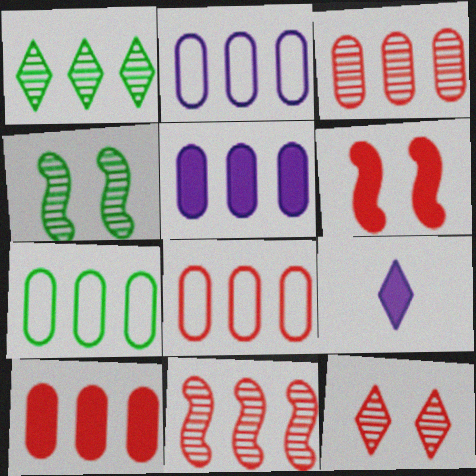[[2, 7, 8], 
[3, 5, 7], 
[3, 8, 10], 
[4, 8, 9]]